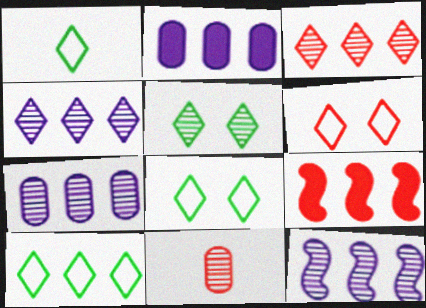[[1, 8, 10], 
[4, 7, 12], 
[5, 11, 12], 
[6, 9, 11], 
[7, 9, 10]]